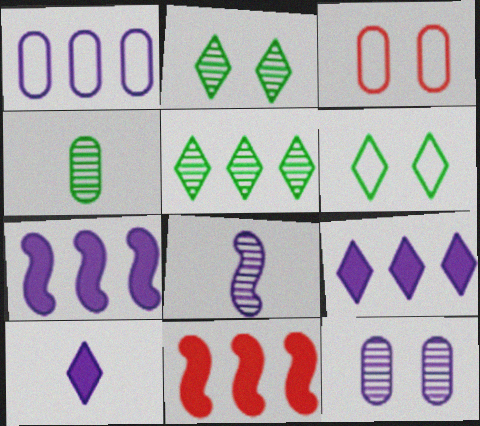[[1, 5, 11]]